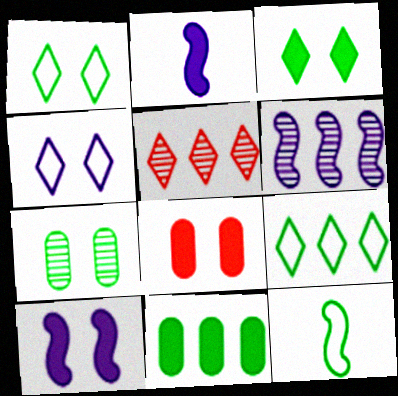[[3, 8, 10]]